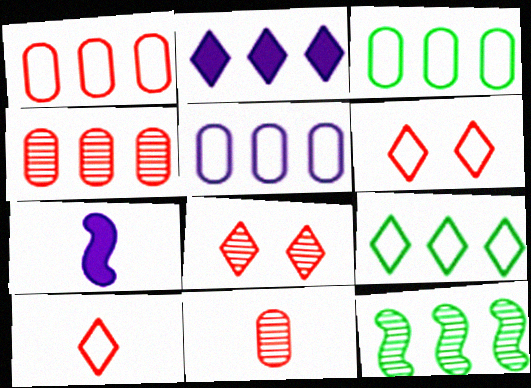[[1, 2, 12], 
[1, 3, 5], 
[3, 7, 8]]